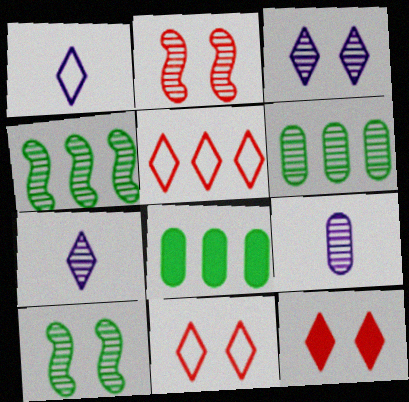[[1, 2, 8], 
[2, 6, 7]]